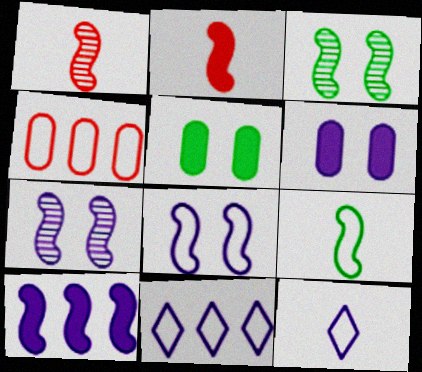[[1, 5, 11]]